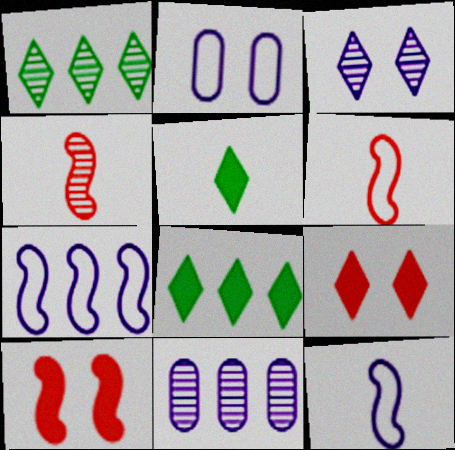[[2, 4, 8]]